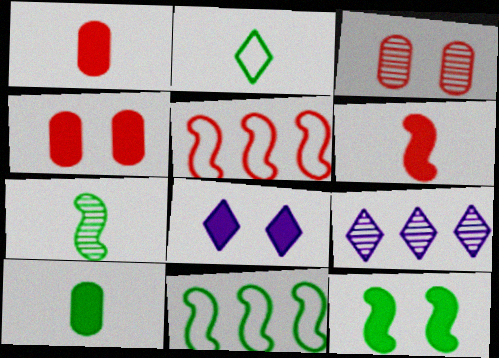[[2, 7, 10], 
[3, 7, 9], 
[4, 8, 12], 
[7, 11, 12]]